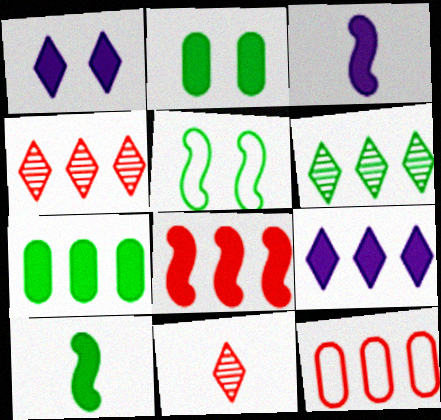[[4, 8, 12], 
[7, 8, 9]]